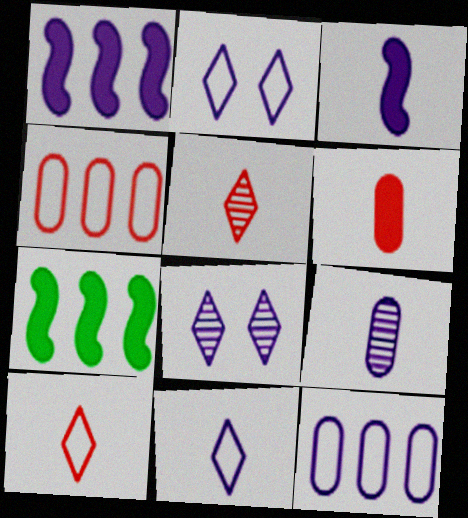[[1, 2, 9], 
[3, 8, 12], 
[3, 9, 11]]